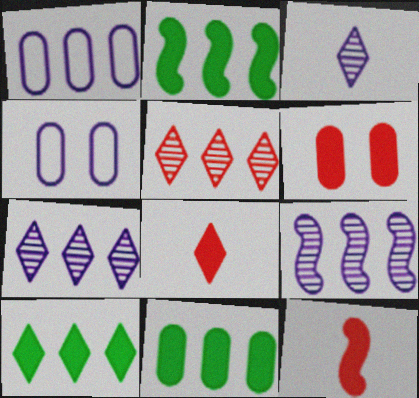[[1, 2, 5], 
[2, 10, 11]]